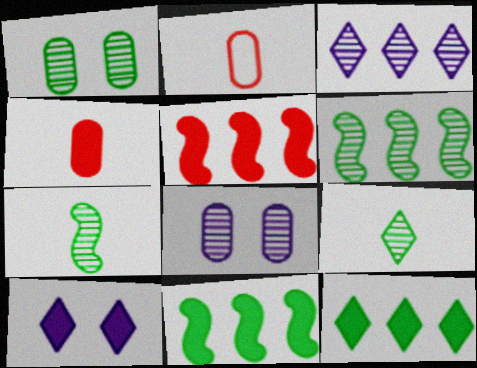[[1, 6, 9], 
[2, 6, 10], 
[4, 10, 11]]